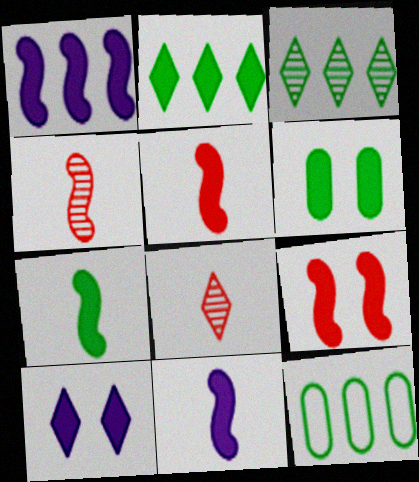[[1, 7, 9], 
[2, 6, 7], 
[4, 10, 12], 
[5, 7, 11], 
[6, 9, 10]]